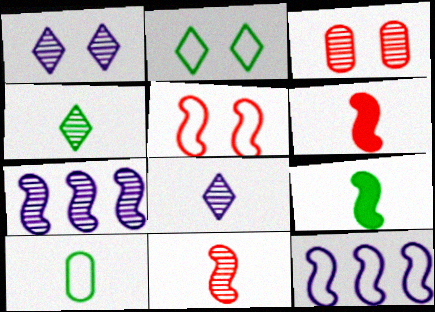[[3, 4, 7], 
[4, 9, 10], 
[5, 7, 9], 
[6, 8, 10]]